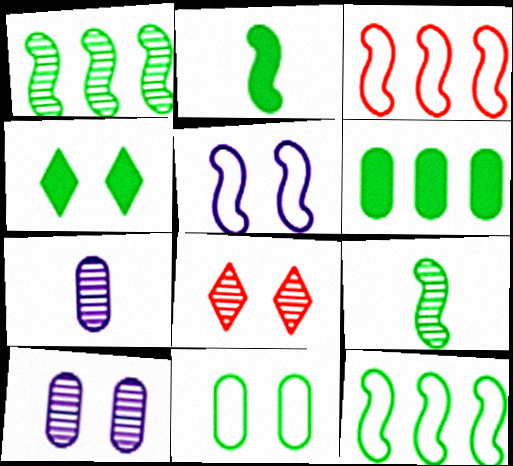[[1, 7, 8], 
[2, 4, 6], 
[3, 4, 7]]